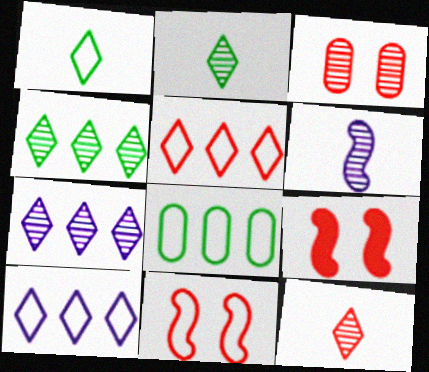[[3, 4, 6]]